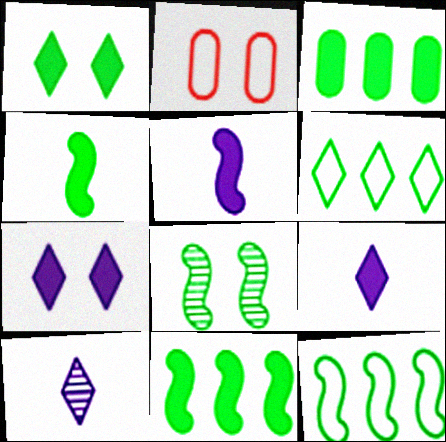[[1, 3, 4], 
[2, 7, 8], 
[2, 10, 11], 
[4, 8, 12]]